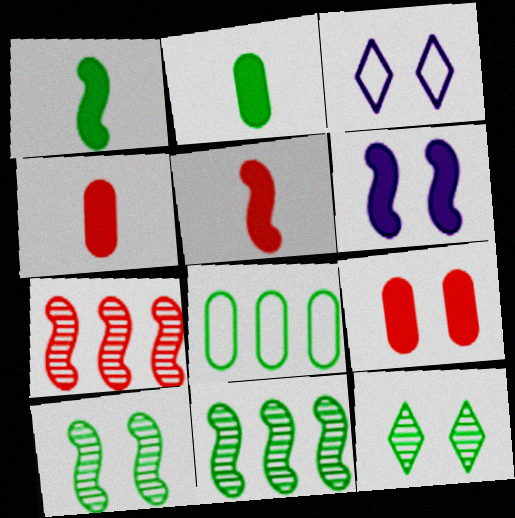[[1, 8, 12], 
[2, 3, 7], 
[3, 4, 11], 
[3, 9, 10]]